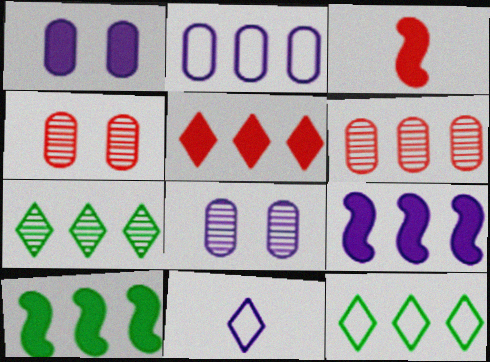[[3, 8, 12], 
[4, 10, 11], 
[6, 9, 12], 
[8, 9, 11]]